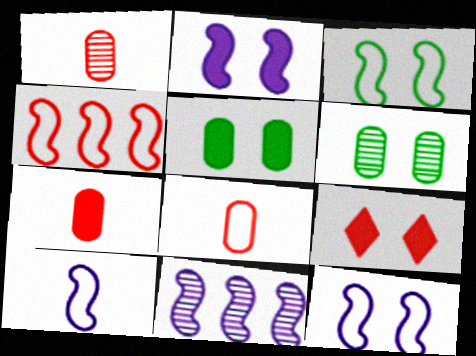[[1, 4, 9], 
[1, 7, 8], 
[2, 5, 9], 
[2, 10, 11], 
[3, 4, 10], 
[6, 9, 12]]